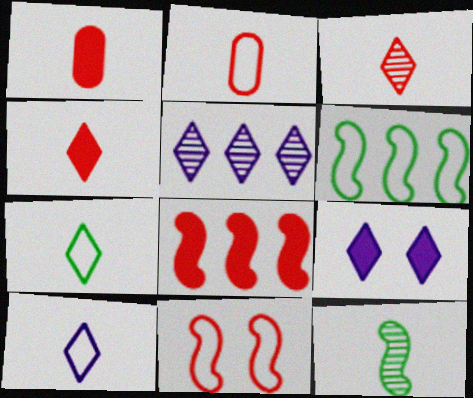[[1, 10, 12], 
[5, 9, 10]]